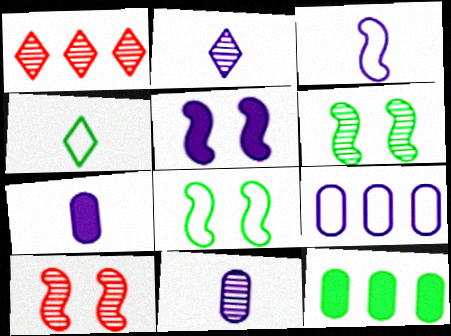[[1, 6, 11], 
[1, 7, 8], 
[2, 3, 7], 
[2, 5, 9], 
[4, 6, 12], 
[5, 8, 10]]